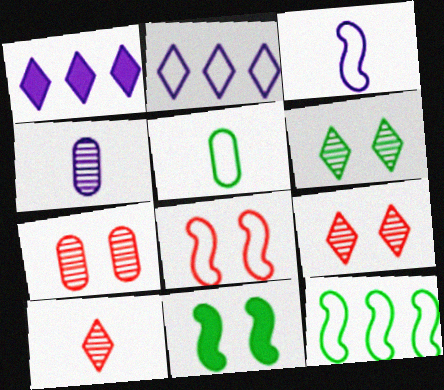[[2, 5, 8], 
[3, 8, 12]]